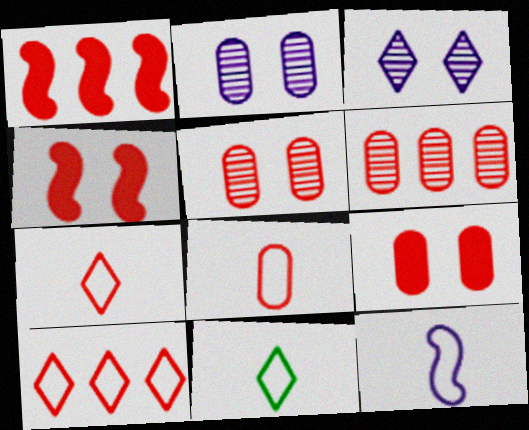[[1, 2, 11], 
[1, 5, 7], 
[1, 6, 10], 
[4, 6, 7], 
[6, 8, 9], 
[8, 11, 12]]